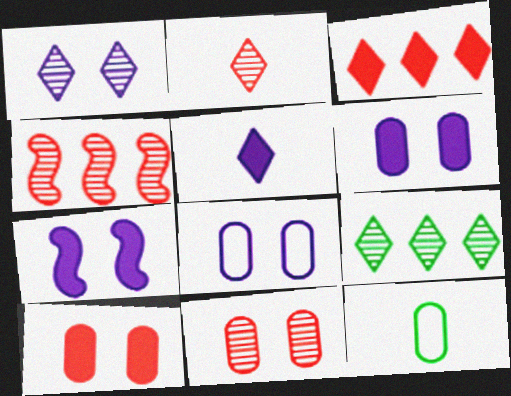[[1, 2, 9], 
[1, 7, 8], 
[2, 4, 11]]